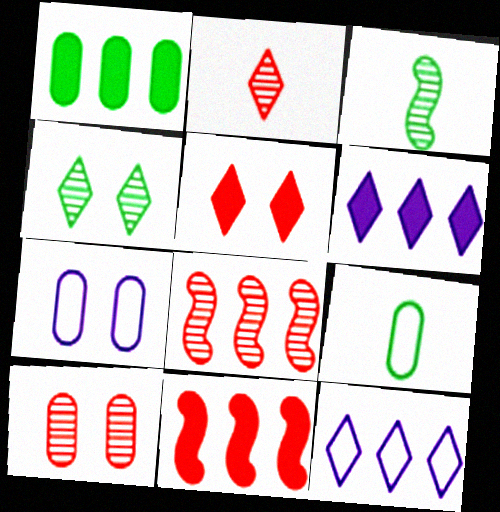[[1, 6, 11], 
[1, 8, 12], 
[2, 8, 10]]